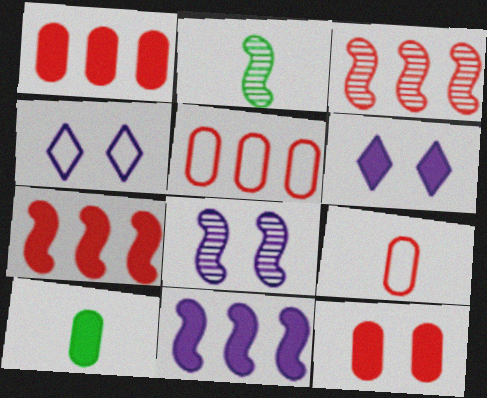[[1, 2, 4], 
[2, 3, 8], 
[2, 5, 6], 
[3, 4, 10], 
[6, 7, 10]]